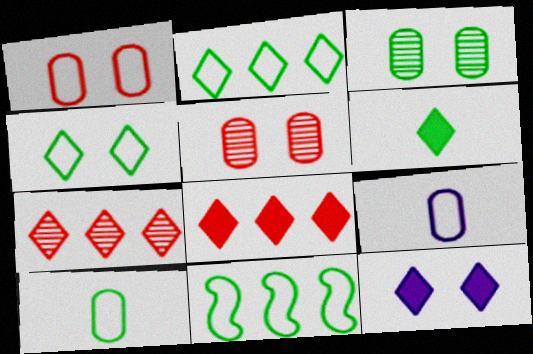[[3, 6, 11], 
[4, 10, 11], 
[6, 8, 12]]